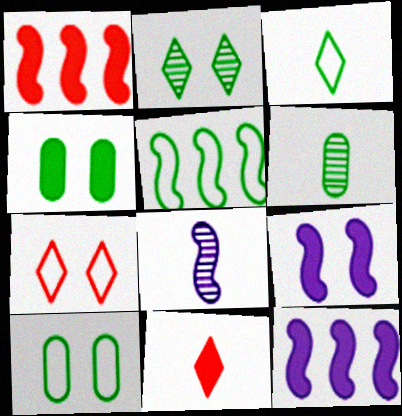[[3, 5, 10], 
[4, 11, 12], 
[6, 7, 12]]